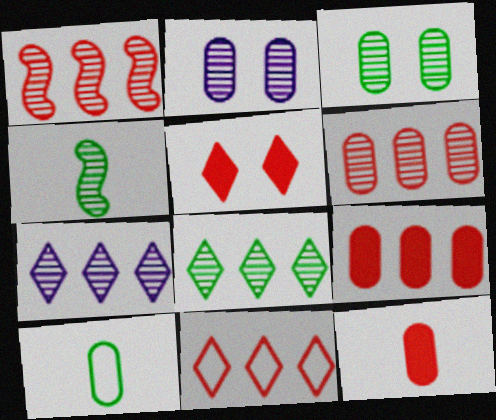[[1, 9, 11], 
[2, 9, 10], 
[3, 4, 8]]